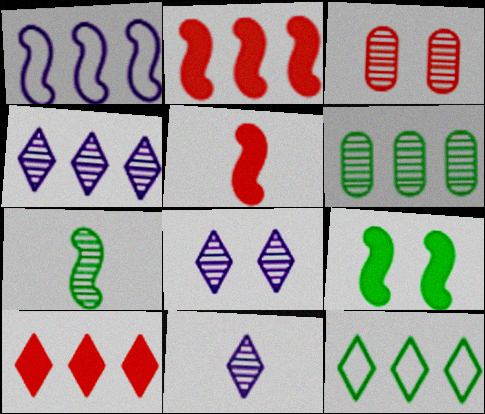[[1, 6, 10], 
[3, 4, 7], 
[4, 8, 11], 
[4, 10, 12]]